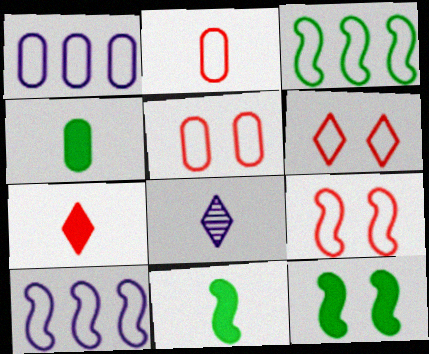[[2, 8, 11], 
[5, 6, 9]]